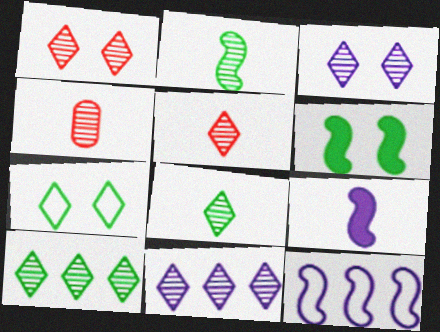[[1, 8, 11], 
[3, 5, 10]]